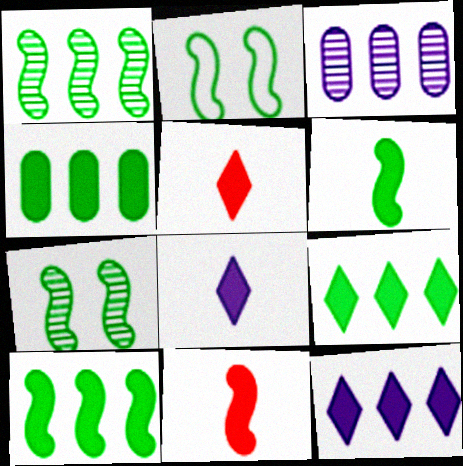[[1, 2, 6], 
[2, 3, 5], 
[4, 9, 10]]